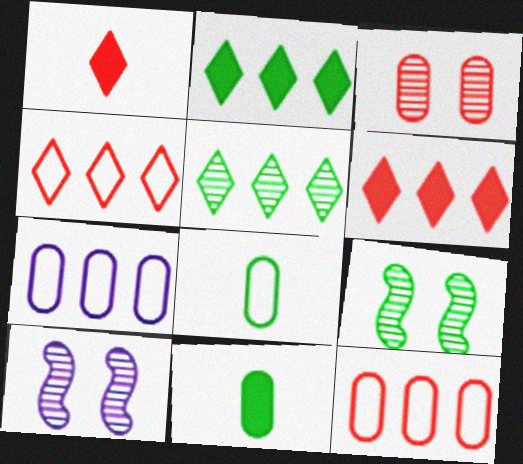[[1, 7, 9], 
[2, 8, 9], 
[3, 7, 11], 
[4, 10, 11], 
[6, 8, 10]]